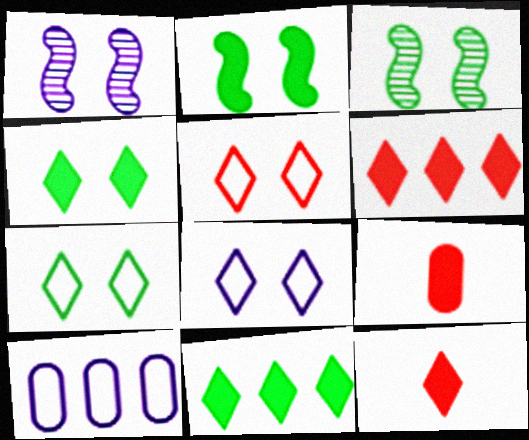[[3, 10, 12], 
[5, 7, 8]]